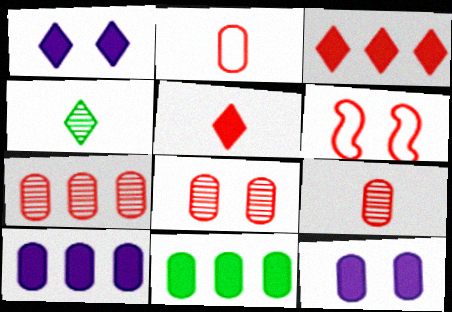[[3, 6, 9], 
[4, 6, 10], 
[5, 6, 7], 
[7, 8, 9]]